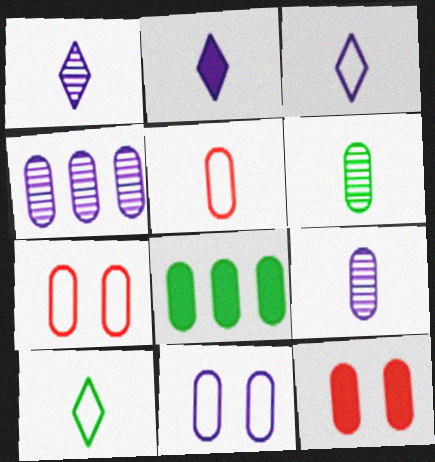[[1, 2, 3], 
[7, 8, 9]]